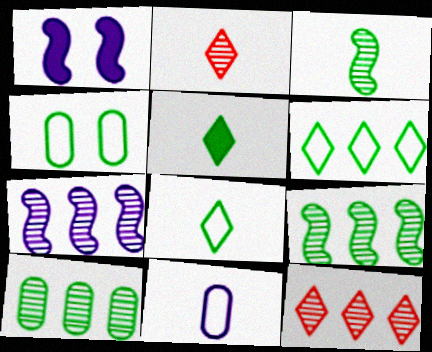[[4, 5, 9], 
[7, 10, 12]]